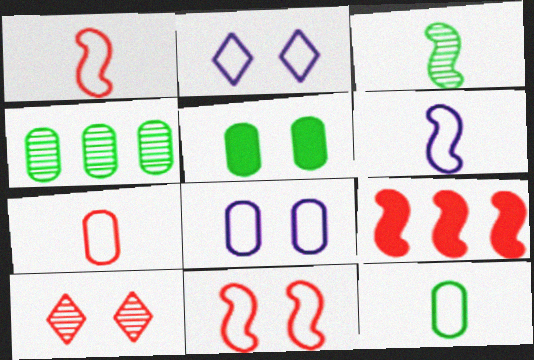[[4, 5, 12], 
[7, 9, 10]]